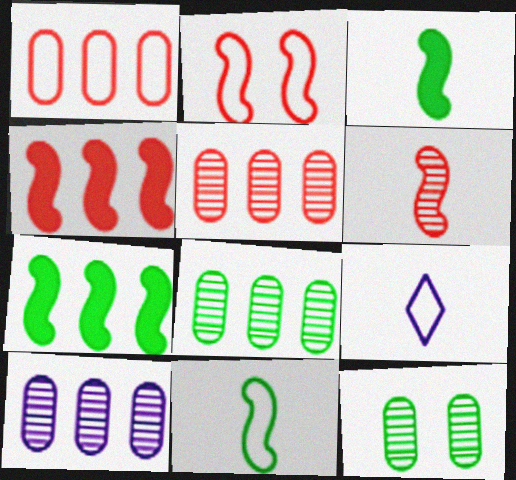[[2, 4, 6], 
[4, 9, 12], 
[5, 8, 10]]